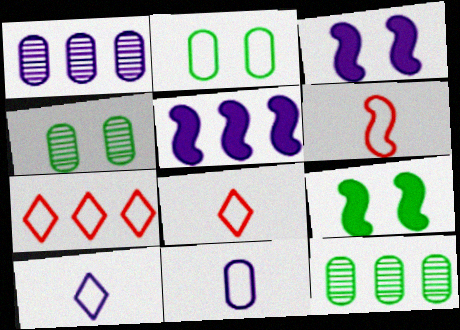[[1, 3, 10], 
[1, 8, 9], 
[3, 8, 12], 
[4, 5, 8], 
[5, 7, 12]]